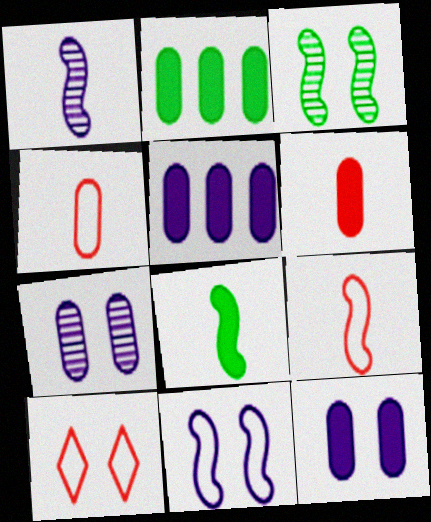[[1, 2, 10], 
[1, 8, 9], 
[2, 4, 7], 
[2, 6, 12], 
[3, 10, 12]]